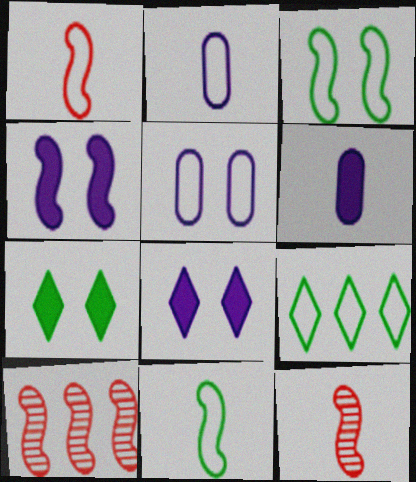[[1, 5, 9], 
[2, 7, 10], 
[4, 10, 11]]